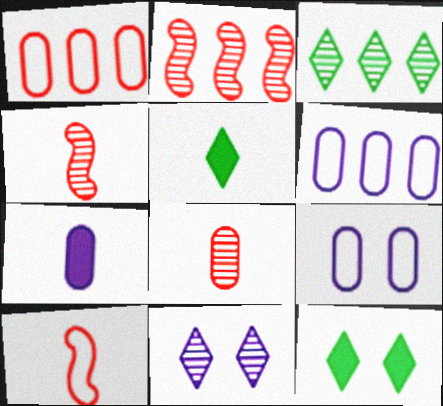[[2, 5, 9], 
[4, 6, 12]]